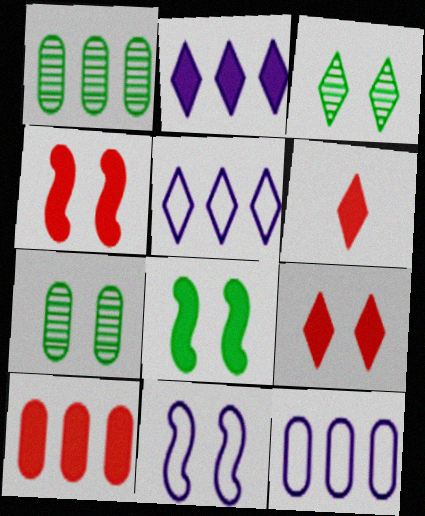[[1, 6, 11], 
[1, 10, 12], 
[3, 5, 6], 
[4, 6, 10], 
[7, 9, 11]]